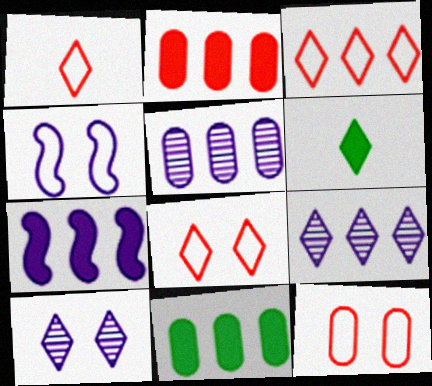[[1, 3, 8], 
[3, 6, 10], 
[6, 8, 9]]